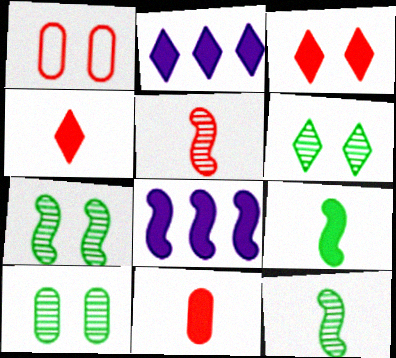[[1, 2, 12], 
[6, 7, 10]]